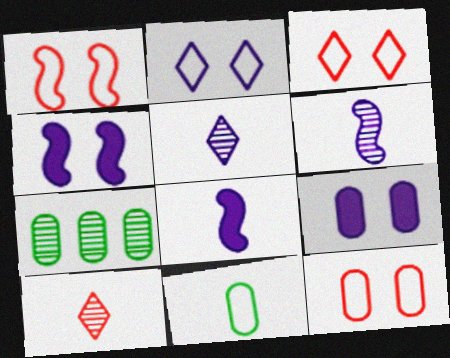[[1, 3, 12], 
[3, 7, 8], 
[8, 10, 11]]